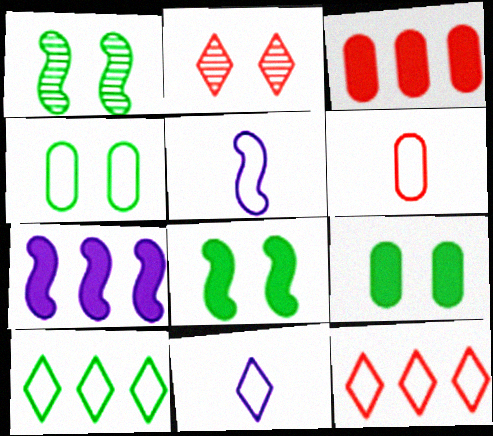[[1, 3, 11], 
[4, 5, 12]]